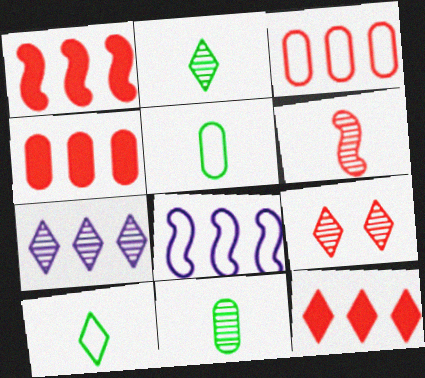[[1, 4, 12], 
[2, 7, 9]]